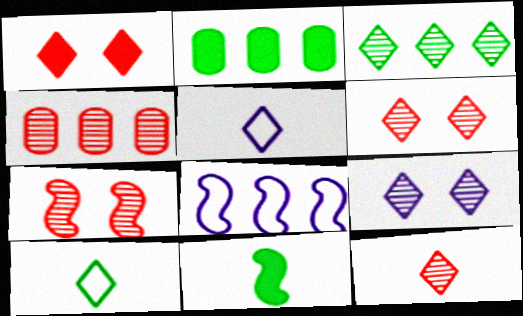[[1, 3, 5], 
[2, 5, 7], 
[3, 9, 12], 
[4, 7, 12], 
[7, 8, 11]]